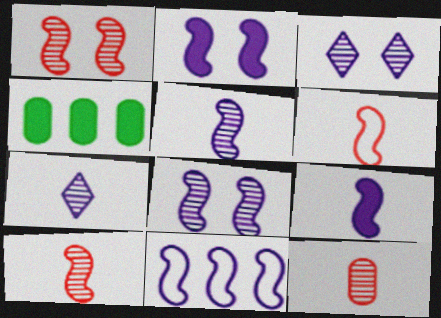[[2, 5, 11], 
[3, 4, 6], 
[8, 9, 11]]